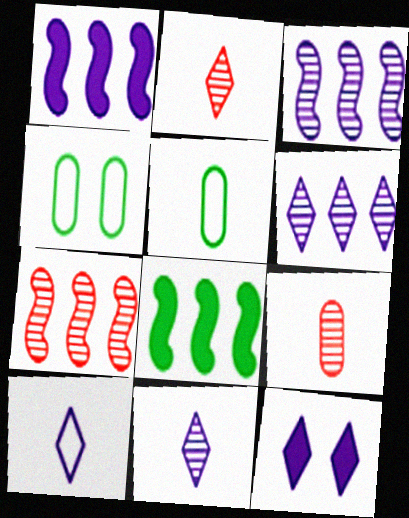[[1, 2, 4], 
[5, 7, 12], 
[6, 10, 12]]